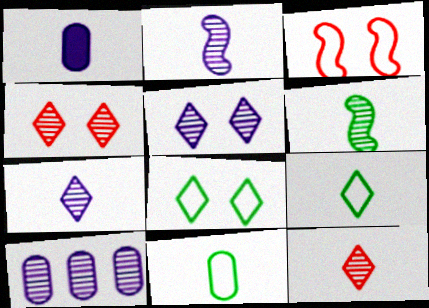[[2, 5, 10], 
[4, 6, 10]]